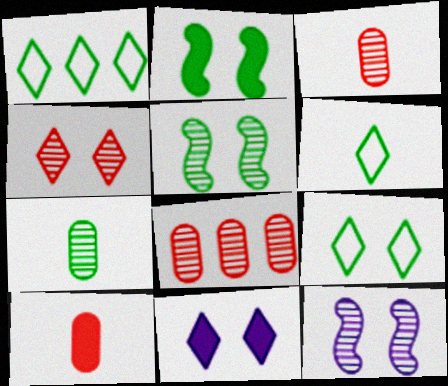[[1, 2, 7], 
[1, 6, 9], 
[1, 10, 12], 
[4, 9, 11]]